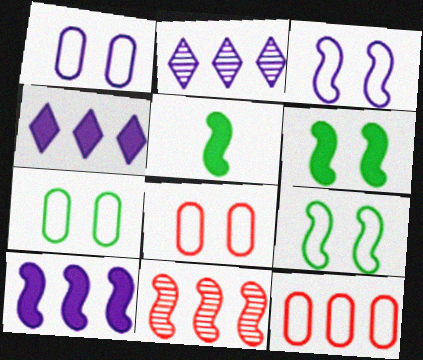[[1, 7, 8], 
[2, 5, 8], 
[3, 5, 11]]